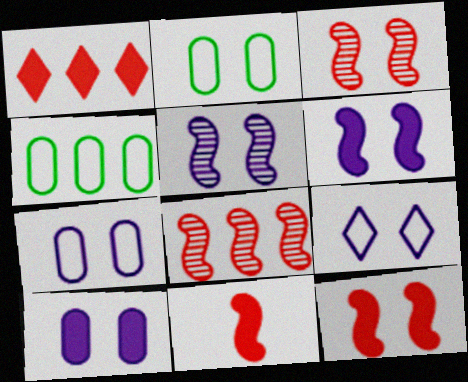[[5, 9, 10]]